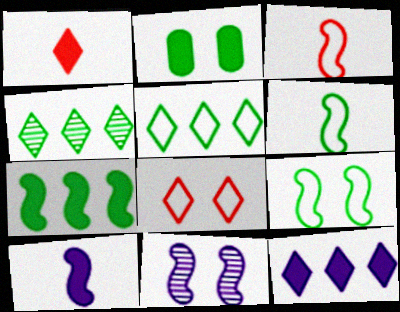[[2, 4, 6], 
[2, 8, 11], 
[3, 7, 11]]